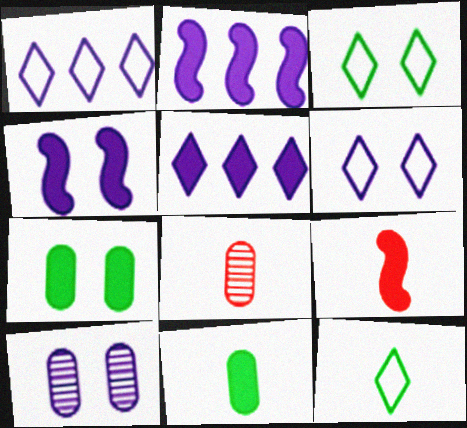[[2, 3, 8], 
[4, 6, 10], 
[5, 7, 9]]